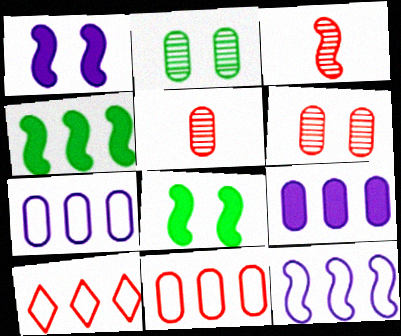[[3, 8, 12]]